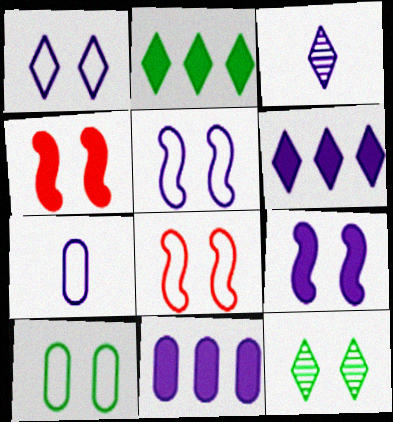[[1, 3, 6], 
[1, 8, 10], 
[3, 5, 11]]